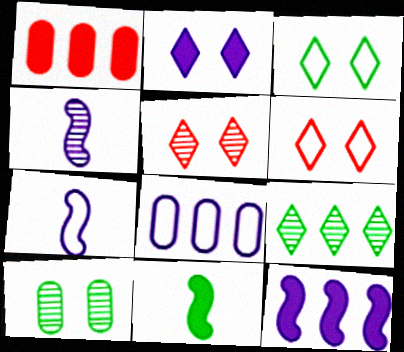[[1, 2, 11], 
[1, 3, 4], 
[2, 3, 5], 
[2, 4, 8], 
[5, 8, 11]]